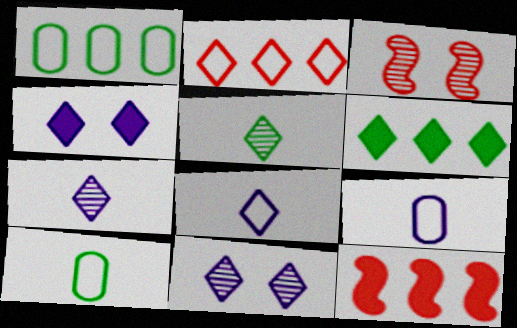[[2, 4, 5], 
[3, 6, 9], 
[10, 11, 12]]